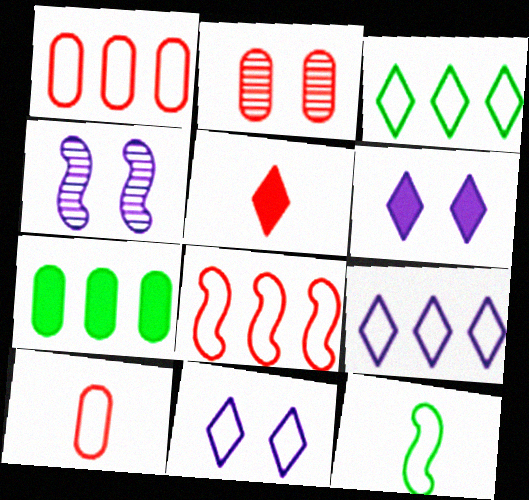[[1, 11, 12], 
[2, 5, 8]]